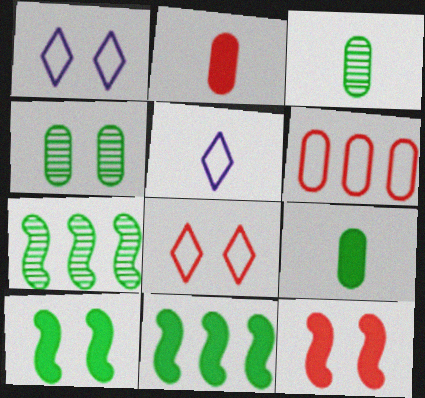[[1, 2, 7], 
[1, 4, 12]]